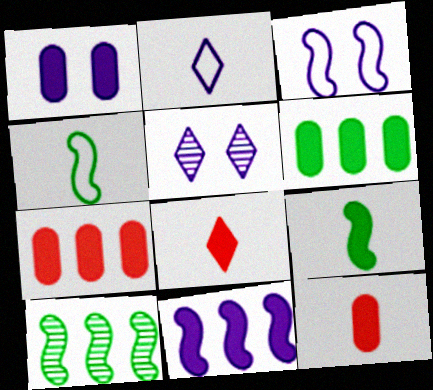[[1, 3, 5], 
[1, 6, 12], 
[4, 5, 7]]